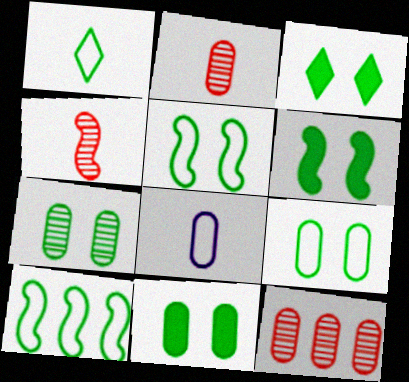[[1, 9, 10], 
[3, 5, 7], 
[3, 6, 11], 
[7, 9, 11], 
[8, 11, 12]]